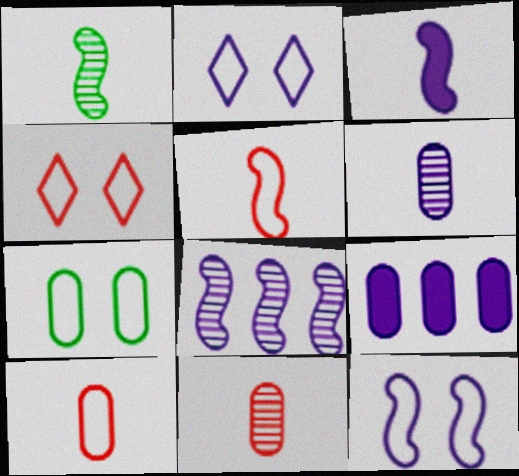[[1, 3, 5], 
[1, 4, 9], 
[3, 8, 12], 
[4, 7, 12], 
[7, 9, 11]]